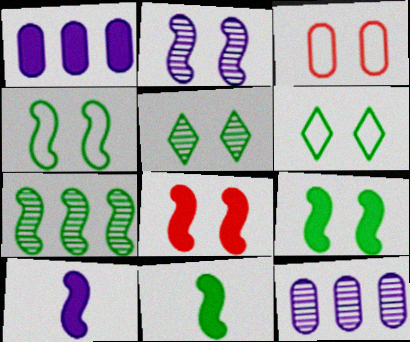[[2, 4, 8], 
[4, 7, 11]]